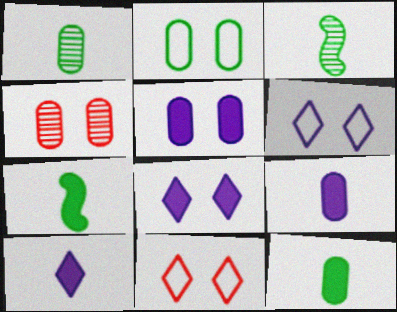[[2, 4, 5]]